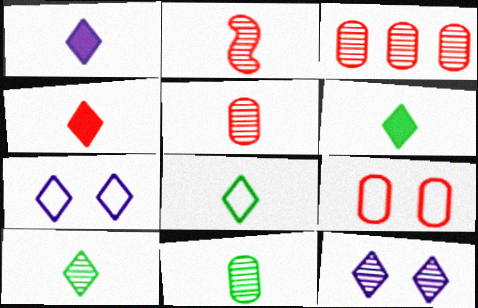[[1, 4, 6], 
[6, 8, 10]]